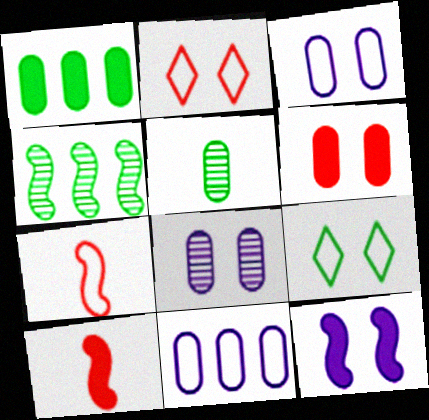[[4, 7, 12], 
[5, 6, 11], 
[7, 9, 11]]